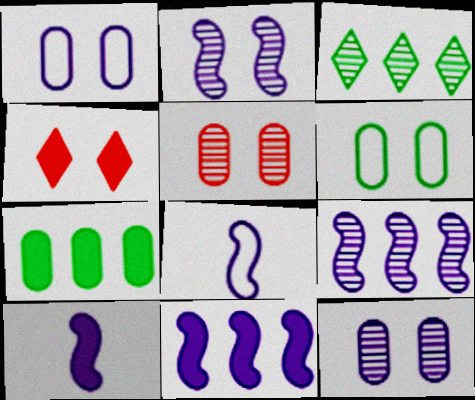[[2, 4, 6], 
[2, 8, 11], 
[4, 7, 10]]